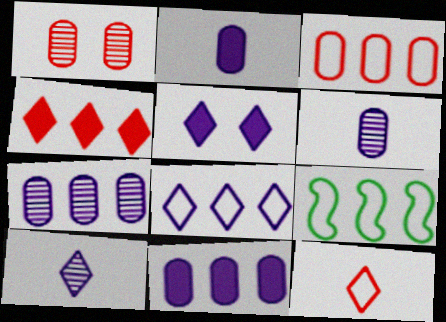[[3, 8, 9], 
[4, 7, 9], 
[5, 8, 10]]